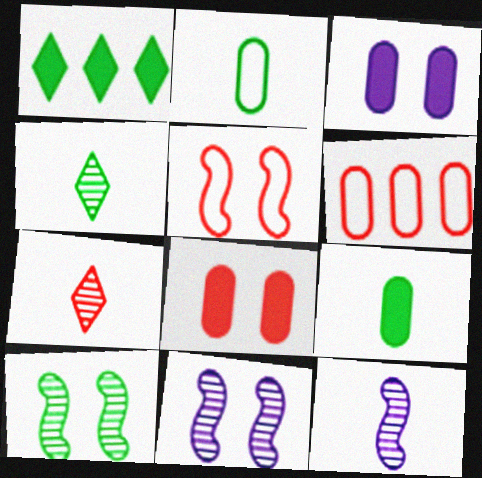[[1, 2, 10]]